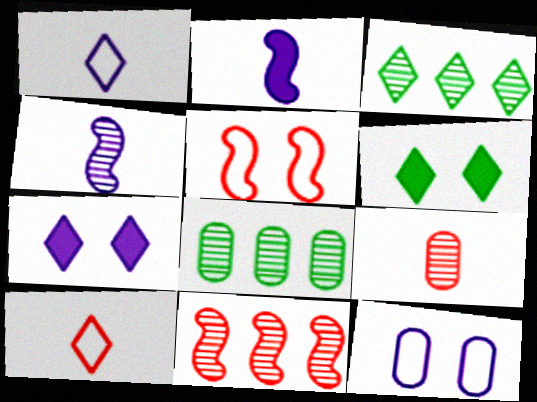[[3, 7, 10]]